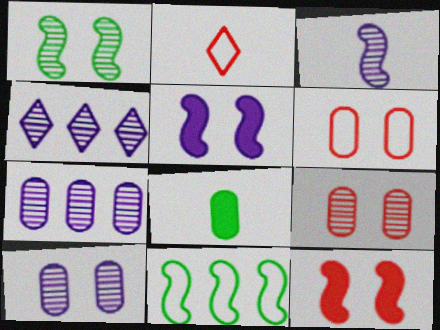[[2, 3, 8], 
[3, 4, 10], 
[3, 11, 12], 
[6, 7, 8]]